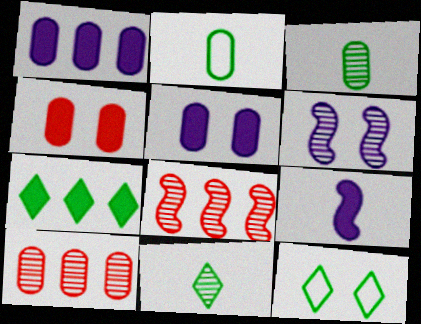[[2, 5, 10], 
[4, 6, 12], 
[4, 7, 9], 
[6, 10, 11], 
[7, 11, 12], 
[9, 10, 12]]